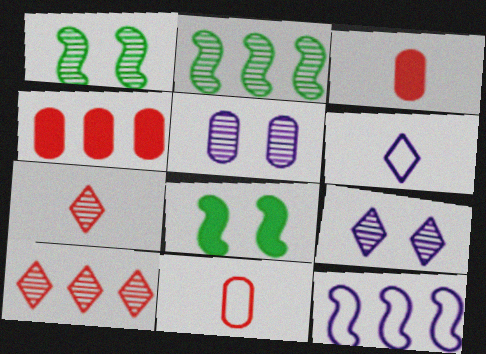[[1, 4, 6], 
[2, 5, 7]]